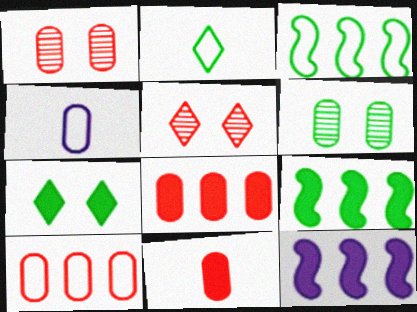[[1, 2, 12], 
[1, 10, 11], 
[2, 6, 9], 
[4, 5, 9], 
[4, 6, 8], 
[7, 11, 12]]